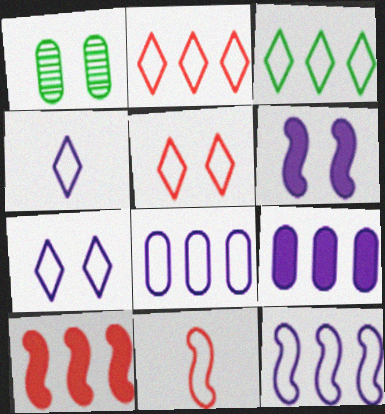[[1, 4, 10], 
[1, 5, 6], 
[3, 4, 5]]